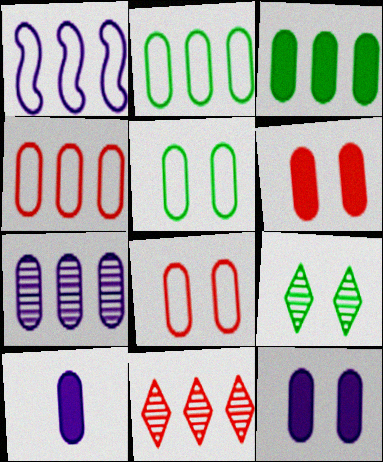[[1, 3, 11], 
[3, 4, 7], 
[3, 6, 10]]